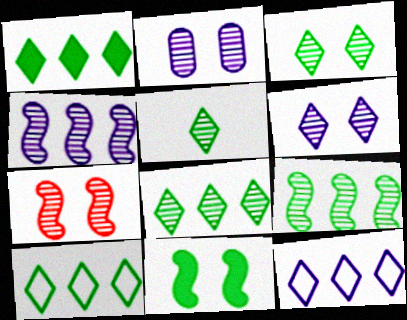[[1, 8, 10], 
[2, 3, 7], 
[3, 5, 8]]